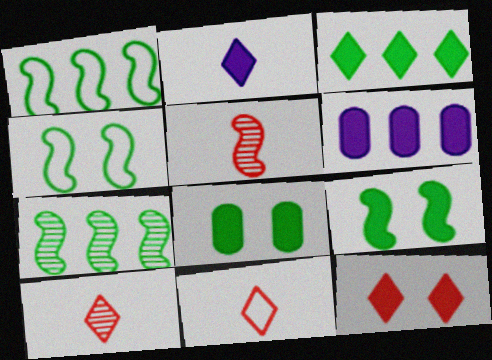[[2, 3, 12], 
[4, 6, 10]]